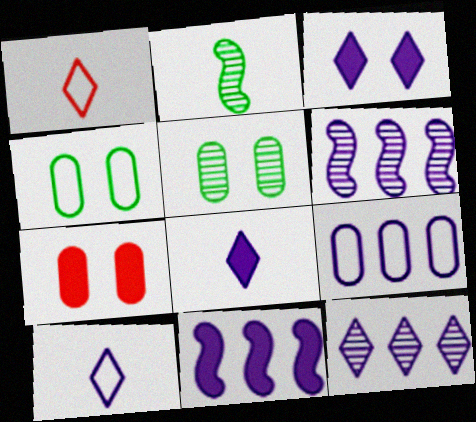[[1, 5, 11], 
[3, 10, 12], 
[9, 11, 12]]